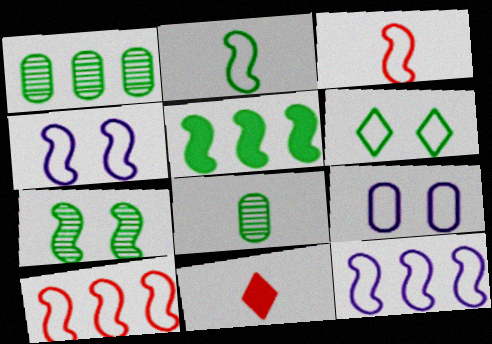[[1, 4, 11], 
[2, 4, 10], 
[2, 5, 7], 
[5, 6, 8]]